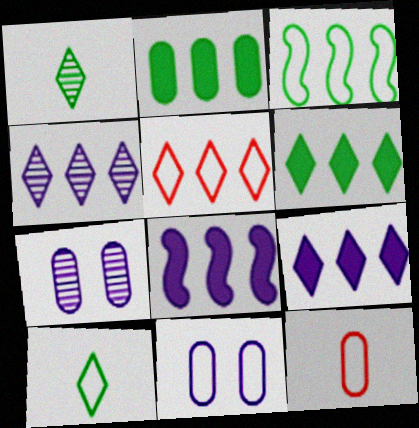[[2, 7, 12], 
[4, 5, 6]]